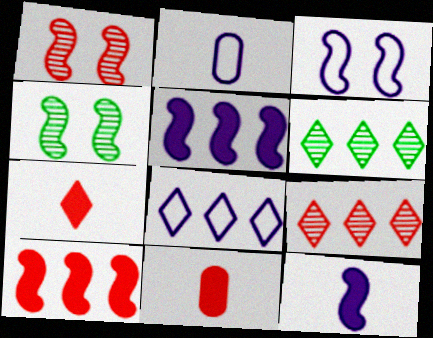[[2, 3, 8], 
[3, 6, 11], 
[4, 8, 11]]